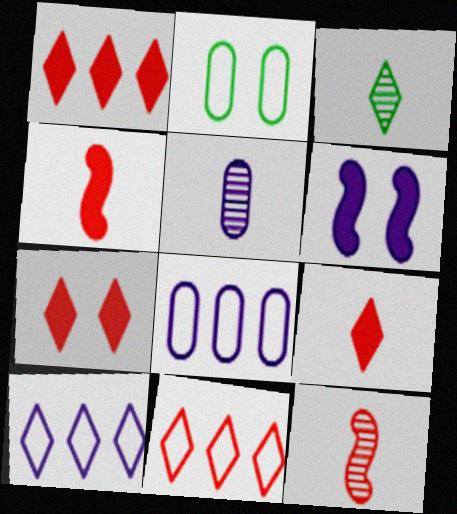[[1, 7, 9], 
[3, 5, 12], 
[3, 7, 10], 
[5, 6, 10]]